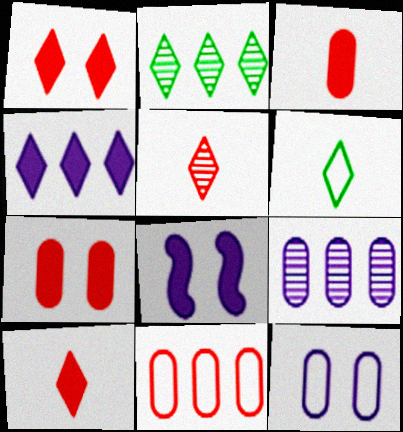[]